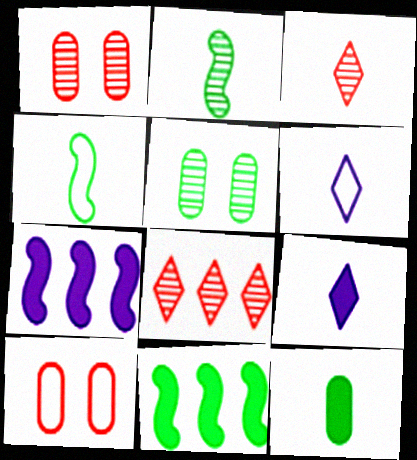[[1, 6, 11]]